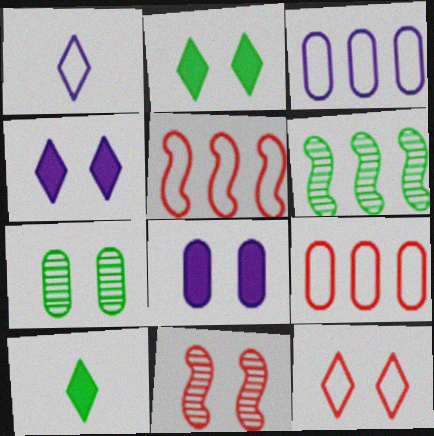[[3, 10, 11]]